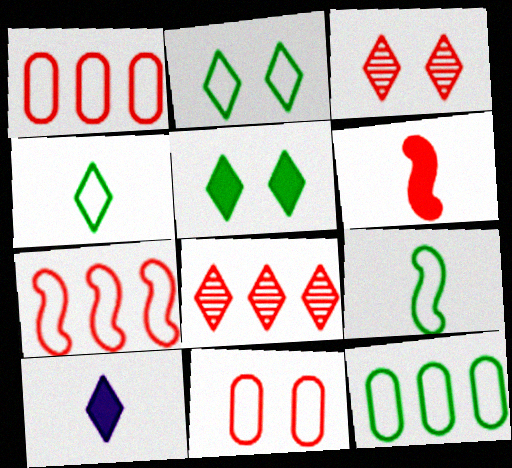[[1, 3, 6], 
[2, 8, 10], 
[2, 9, 12], 
[6, 8, 11]]